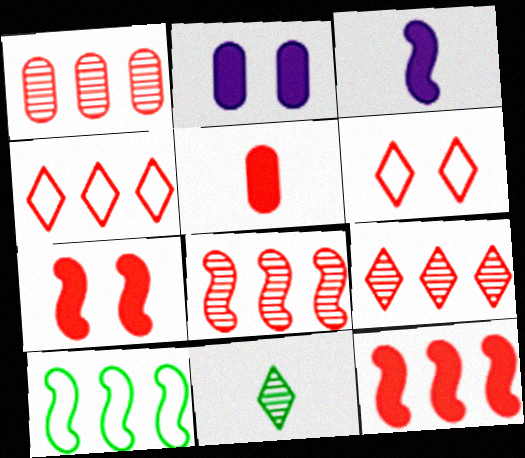[[1, 4, 12], 
[1, 8, 9], 
[5, 6, 8]]